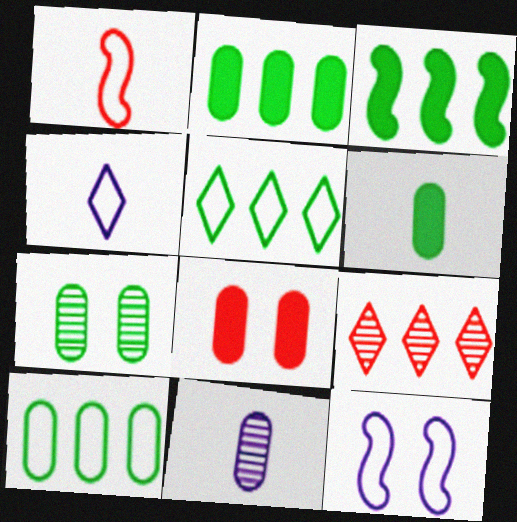[[1, 8, 9], 
[6, 7, 10], 
[6, 9, 12], 
[8, 10, 11]]